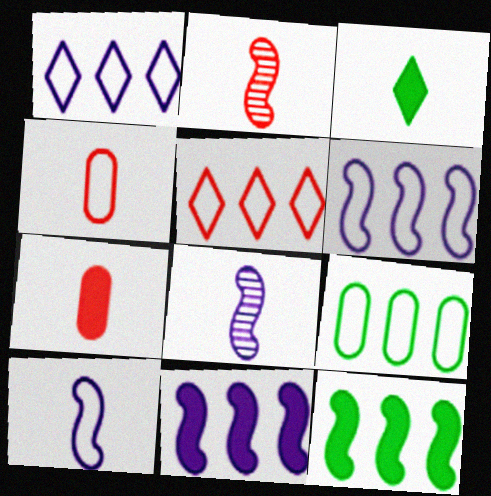[[3, 4, 8], 
[5, 6, 9]]